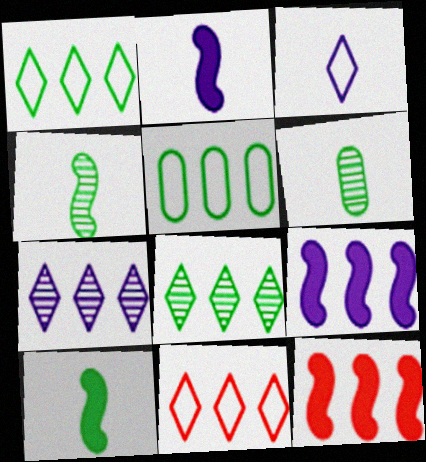[[5, 7, 12]]